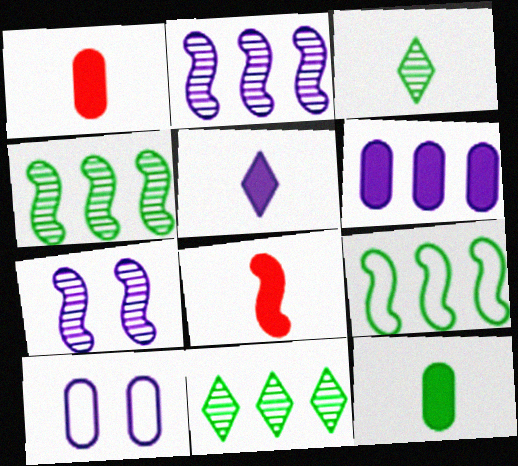[[2, 5, 10], 
[5, 8, 12], 
[7, 8, 9], 
[8, 10, 11]]